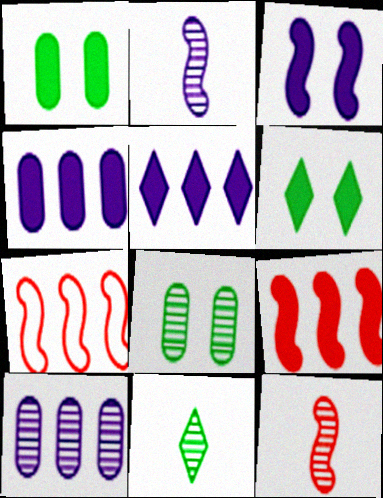[]